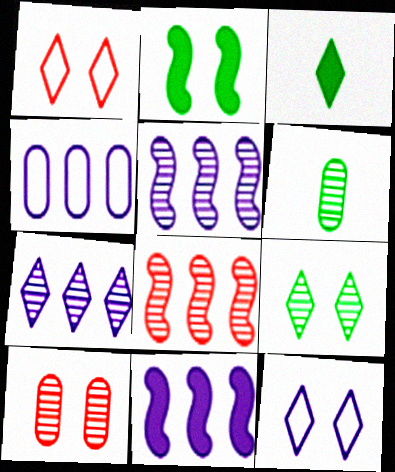[[1, 3, 7], 
[1, 6, 11], 
[2, 10, 12], 
[4, 7, 11]]